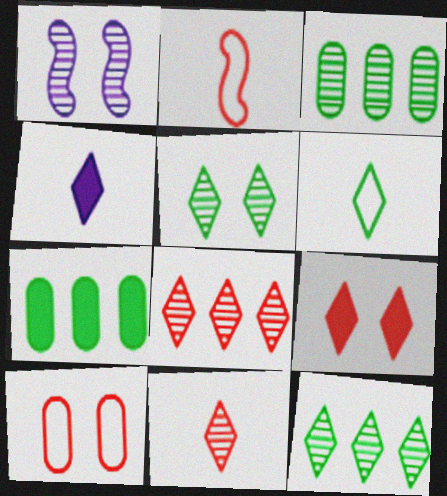[[1, 3, 11], 
[4, 6, 11]]